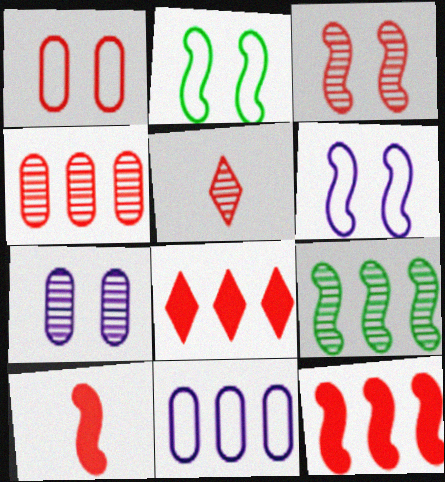[[1, 5, 12], 
[3, 4, 5], 
[5, 7, 9], 
[6, 9, 10], 
[8, 9, 11]]